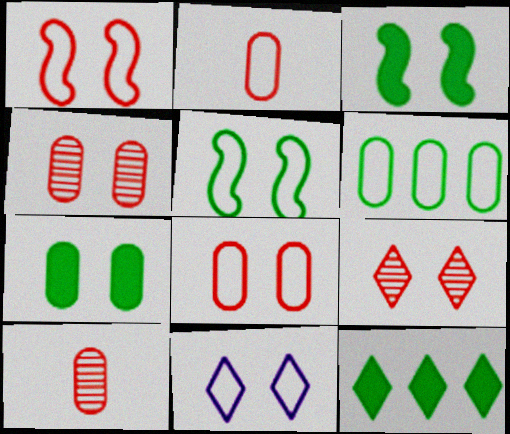[[3, 4, 11], 
[5, 8, 11]]